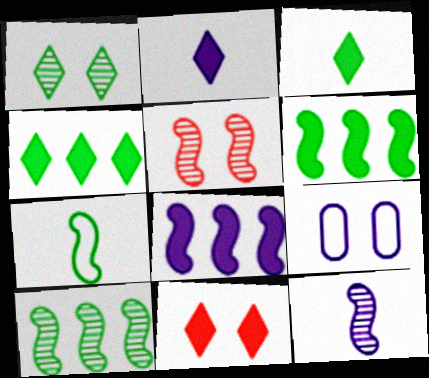[[2, 4, 11], 
[5, 7, 8], 
[5, 10, 12]]